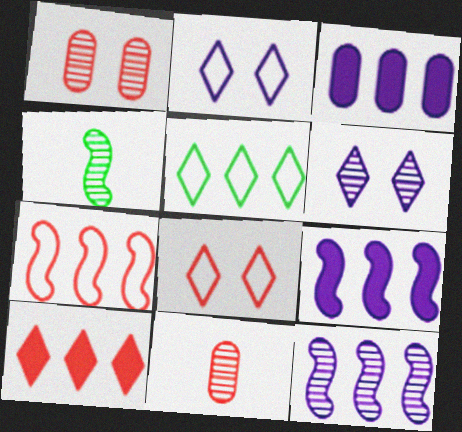[[3, 4, 8]]